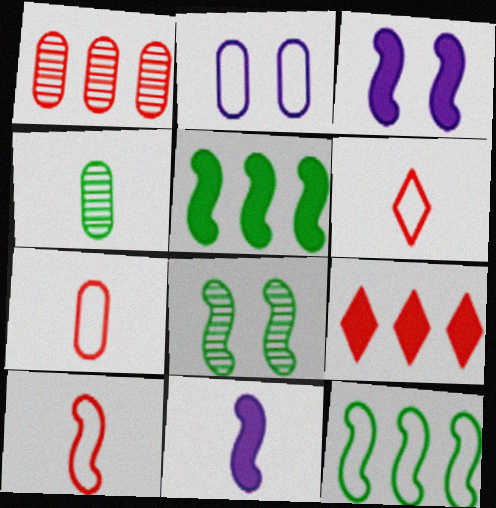[[2, 6, 12], 
[4, 6, 11], 
[6, 7, 10]]